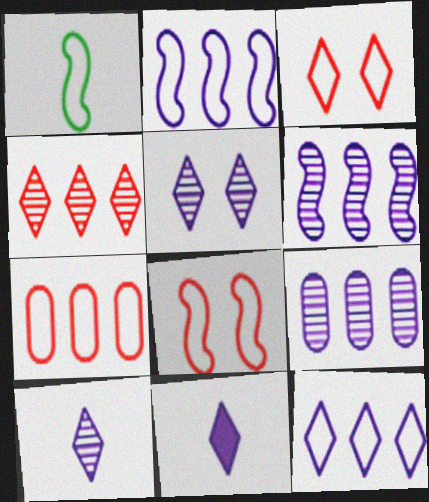[[1, 2, 8], 
[5, 11, 12]]